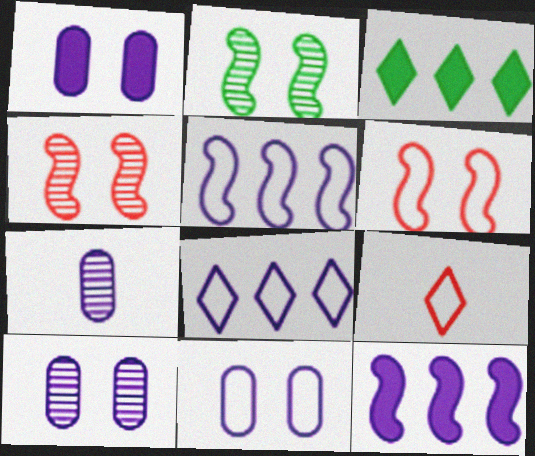[[1, 10, 11], 
[3, 6, 7]]